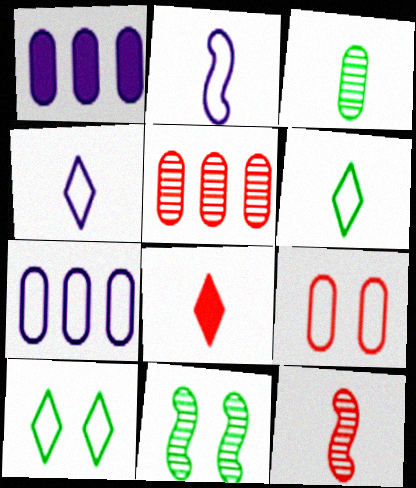[[1, 3, 9], 
[1, 10, 12], 
[2, 3, 8], 
[7, 8, 11]]